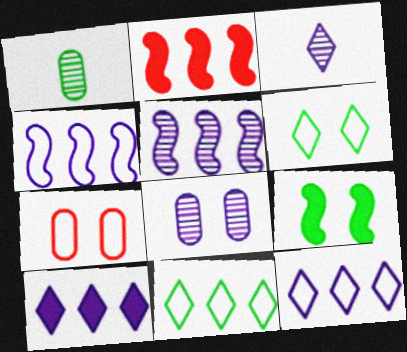[[1, 9, 11], 
[3, 5, 8]]